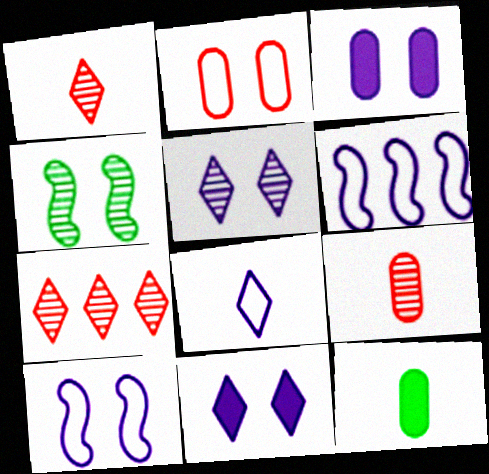[[2, 4, 11], 
[3, 5, 10], 
[7, 10, 12]]